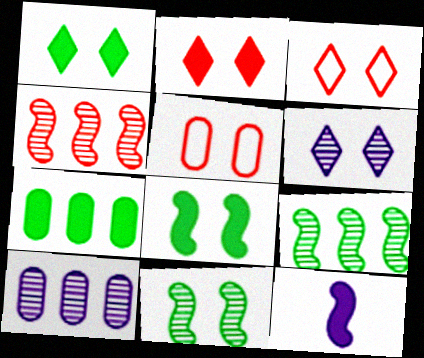[[1, 3, 6], 
[2, 7, 12], 
[5, 6, 8]]